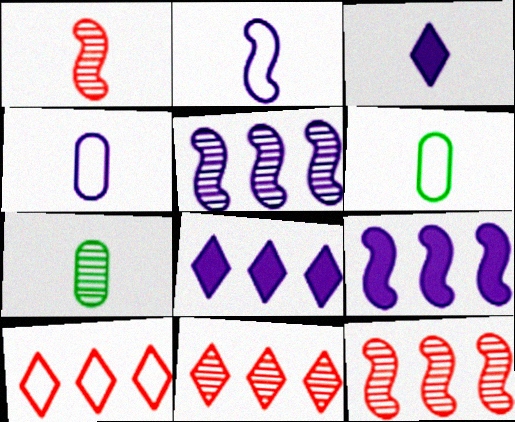[[1, 3, 6]]